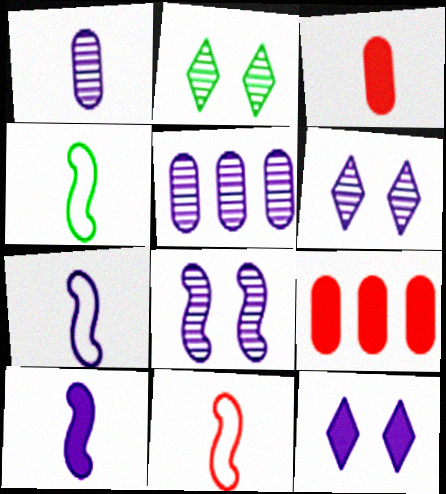[[2, 7, 9], 
[4, 6, 9], 
[4, 7, 11], 
[5, 7, 12]]